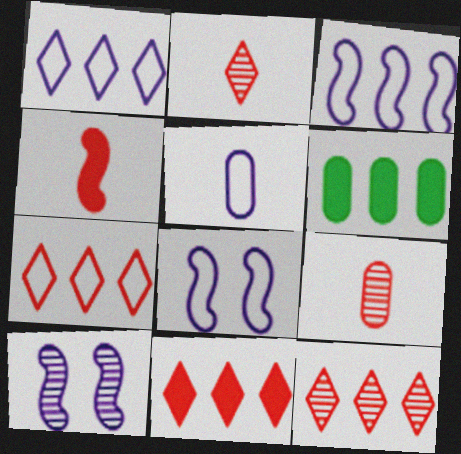[[1, 5, 8], 
[2, 6, 8], 
[3, 6, 12], 
[7, 11, 12]]